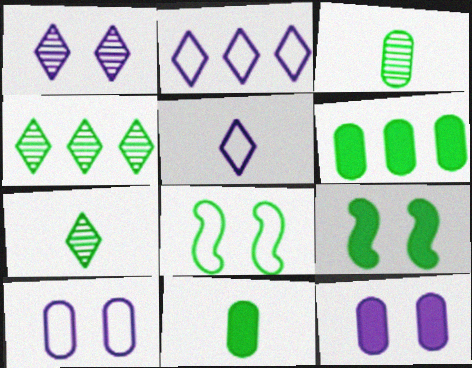[[4, 8, 11], 
[6, 7, 8]]